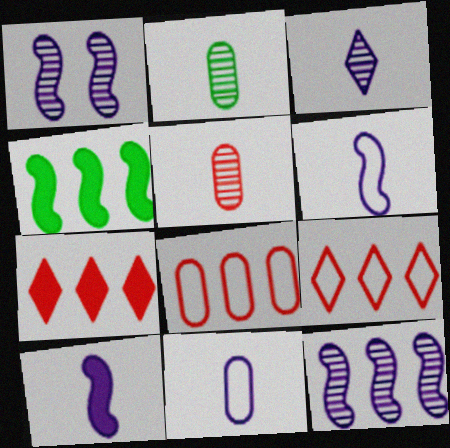[[3, 10, 11]]